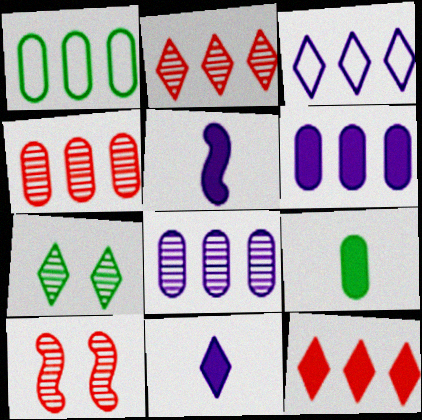[[1, 4, 6], 
[1, 10, 11], 
[3, 9, 10]]